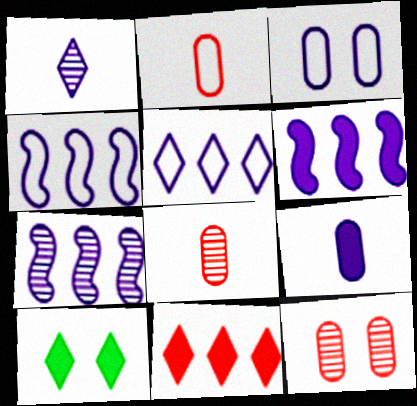[[1, 3, 6], 
[2, 7, 10], 
[4, 6, 7], 
[4, 8, 10]]